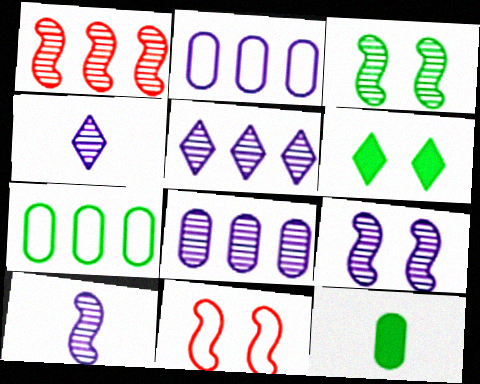[[1, 3, 10], 
[4, 8, 9], 
[5, 11, 12]]